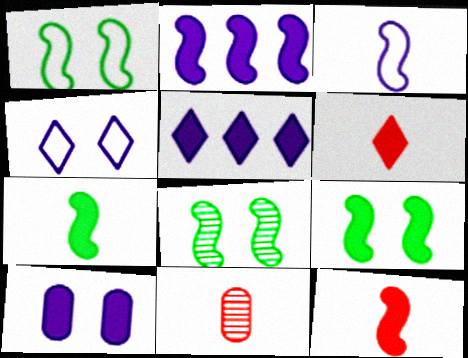[[1, 5, 11], 
[1, 8, 9], 
[2, 9, 12]]